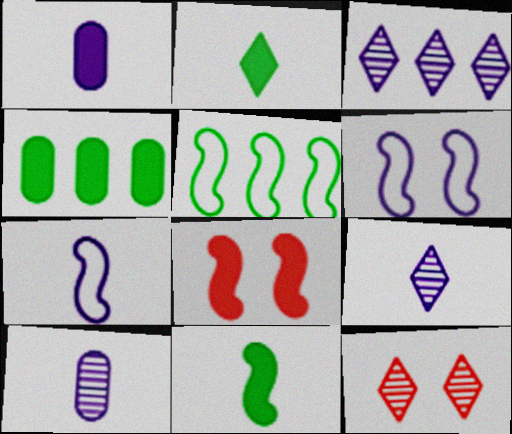[[1, 3, 6], 
[1, 5, 12], 
[1, 7, 9], 
[4, 7, 12]]